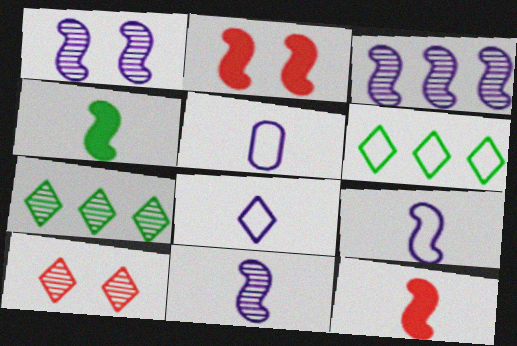[[1, 3, 11], 
[2, 5, 7], 
[5, 8, 9]]